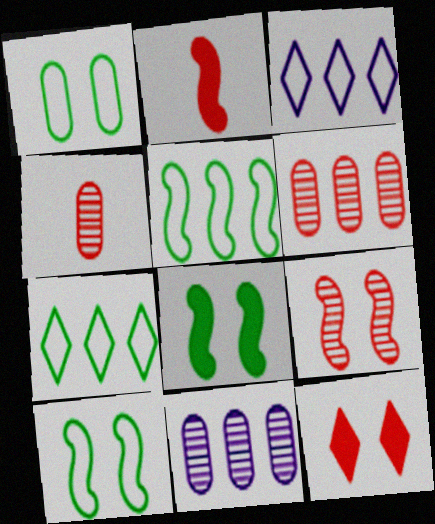[[3, 4, 8]]